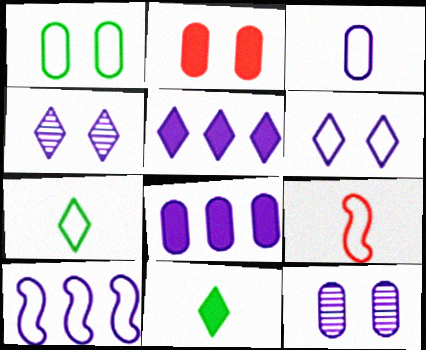[[1, 2, 12], 
[3, 6, 10], 
[3, 7, 9], 
[3, 8, 12]]